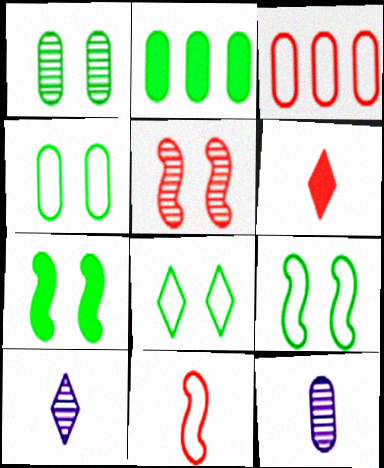[[1, 7, 8], 
[3, 5, 6], 
[3, 7, 10], 
[4, 8, 9]]